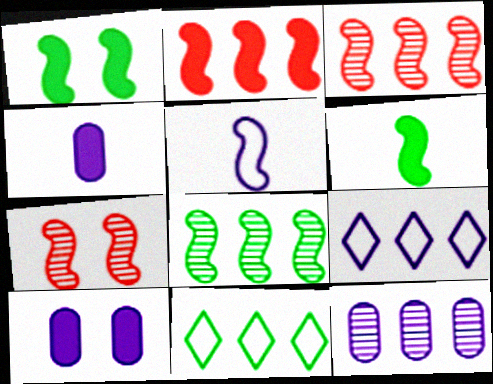[[1, 3, 5], 
[2, 11, 12], 
[4, 7, 11]]